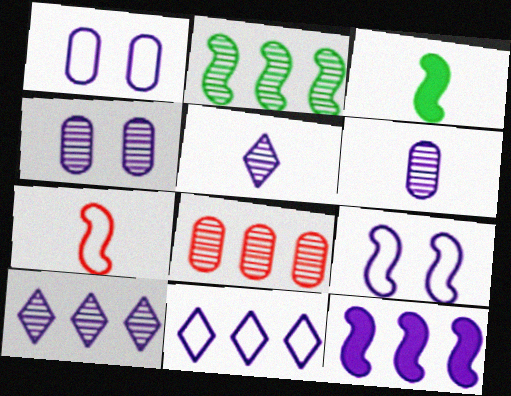[[1, 5, 12], 
[2, 8, 10]]